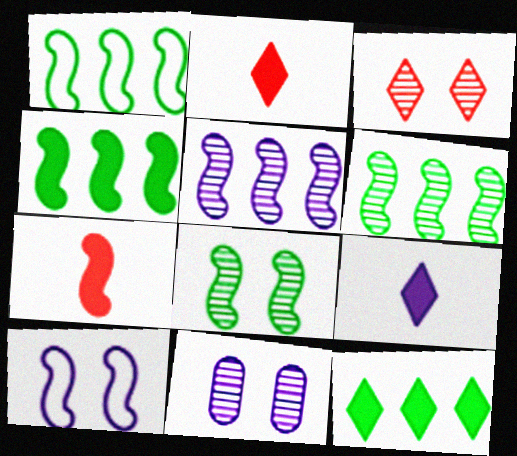[[1, 2, 11], 
[1, 4, 6], 
[3, 8, 11], 
[6, 7, 10]]